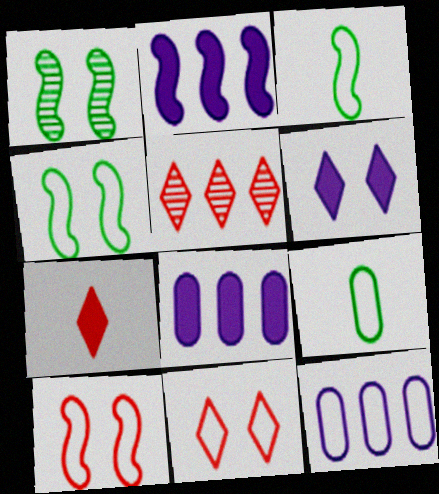[[1, 7, 12], 
[3, 11, 12], 
[5, 7, 11]]